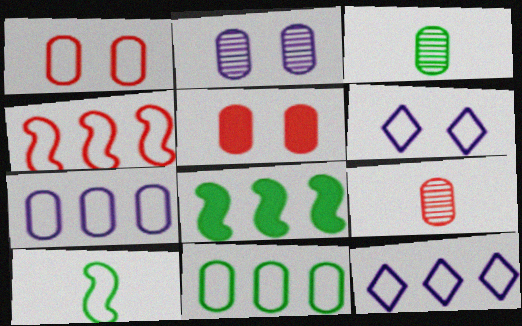[[1, 10, 12], 
[3, 5, 7], 
[4, 11, 12], 
[6, 8, 9]]